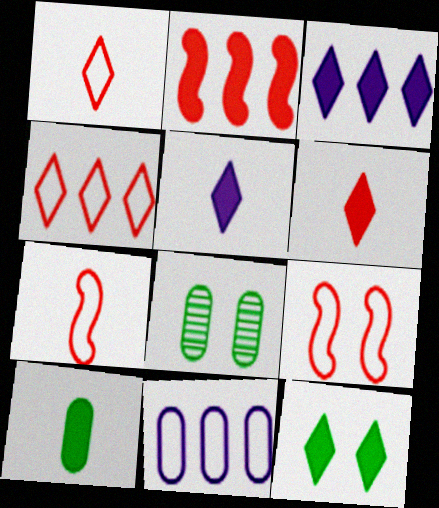[[3, 6, 12], 
[3, 7, 8]]